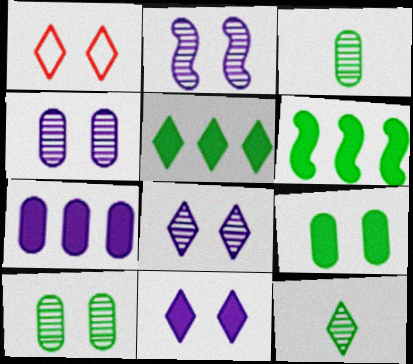[[1, 2, 9], 
[2, 4, 8]]